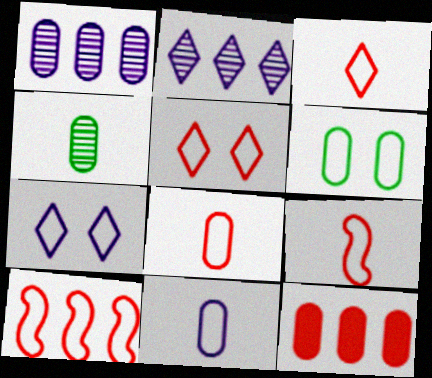[[3, 8, 9], 
[5, 8, 10]]